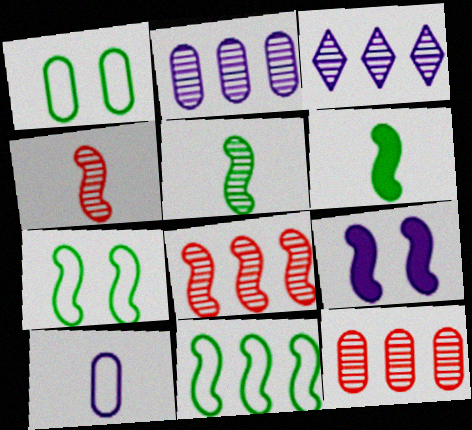[[3, 9, 10], 
[4, 9, 11]]